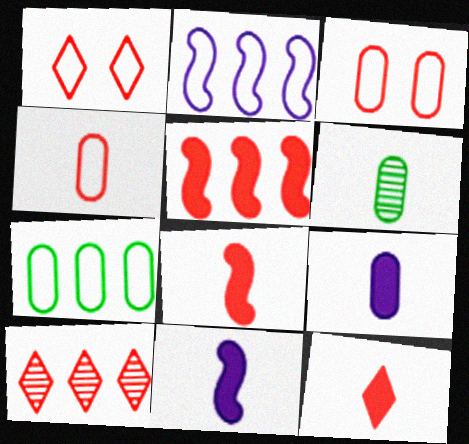[[1, 10, 12], 
[3, 8, 10], 
[4, 6, 9]]